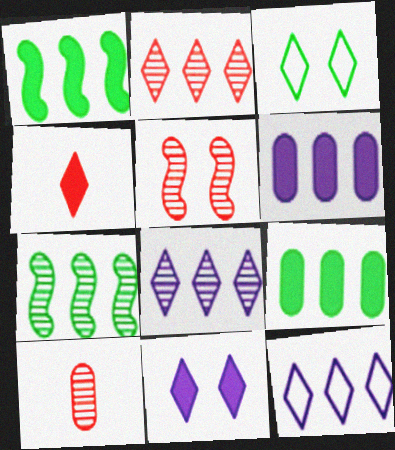[[2, 5, 10], 
[3, 4, 8]]